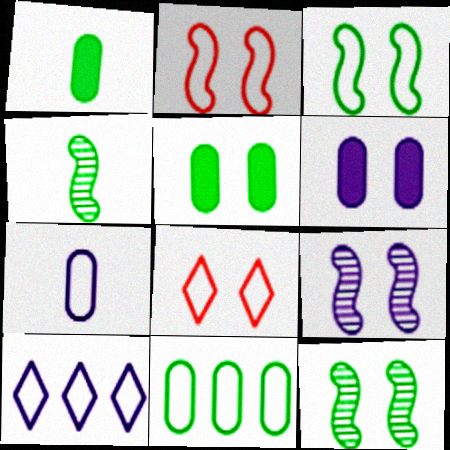[[5, 8, 9], 
[6, 8, 12]]